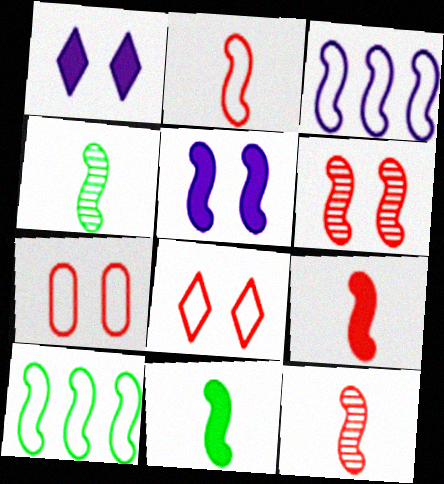[[2, 9, 12], 
[3, 6, 11], 
[5, 10, 12]]